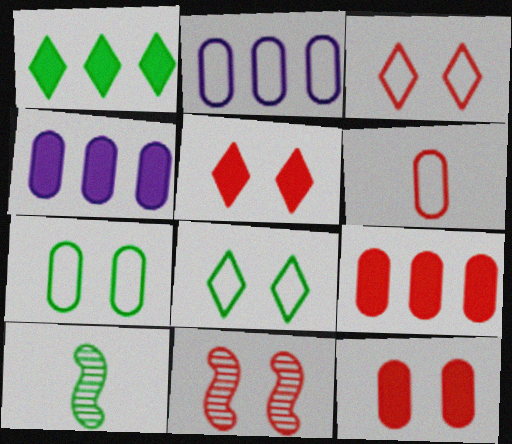[[1, 7, 10], 
[2, 5, 10], 
[2, 6, 7], 
[3, 4, 10], 
[3, 11, 12]]